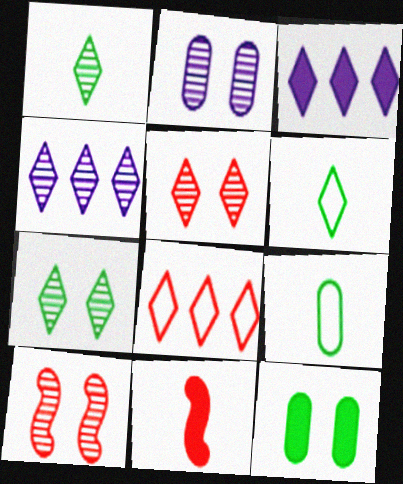[[1, 4, 5], 
[2, 7, 10], 
[3, 5, 6], 
[3, 9, 10], 
[3, 11, 12]]